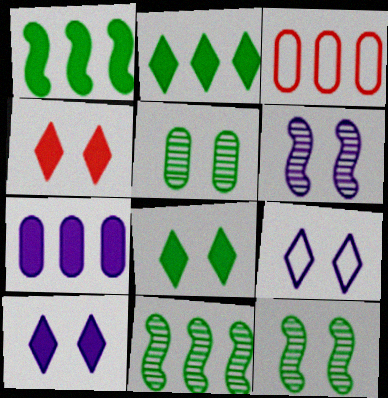[[4, 8, 10]]